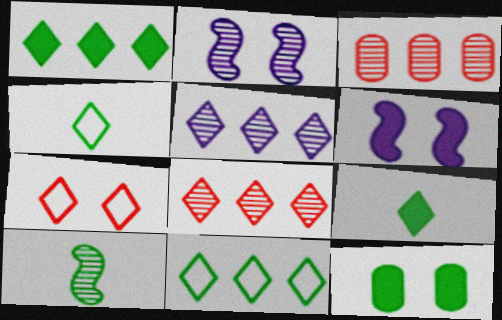[[2, 7, 12], 
[3, 4, 6], 
[5, 7, 9], 
[10, 11, 12]]